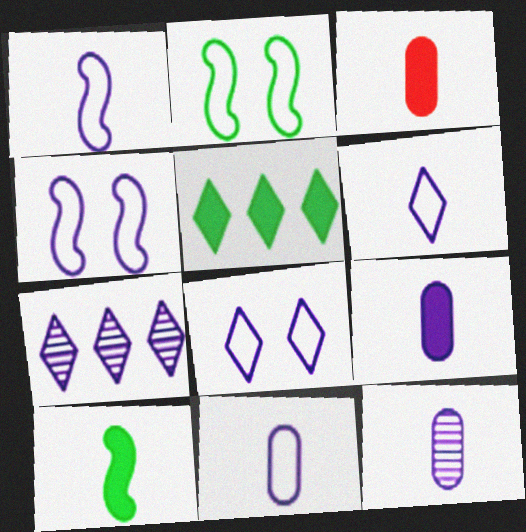[[1, 6, 11], 
[2, 3, 7], 
[4, 7, 9], 
[9, 11, 12]]